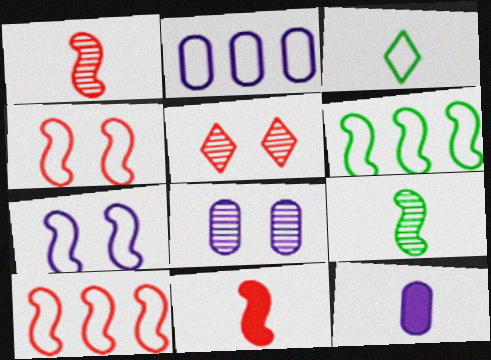[[1, 3, 12], 
[2, 3, 4], 
[2, 8, 12], 
[5, 6, 12]]